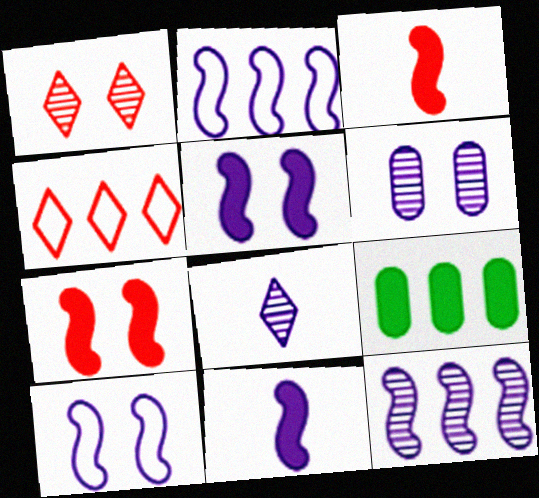[[4, 9, 12], 
[6, 8, 12], 
[10, 11, 12]]